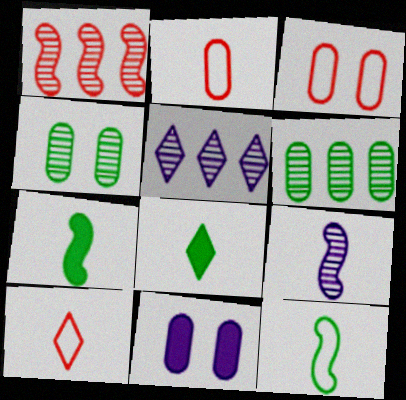[[1, 5, 6], 
[2, 6, 11], 
[2, 8, 9], 
[3, 4, 11], 
[3, 5, 7]]